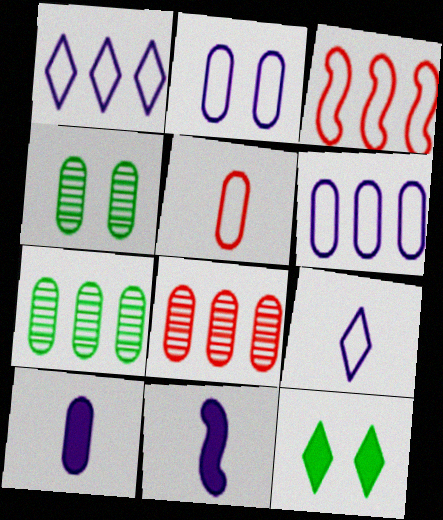[]